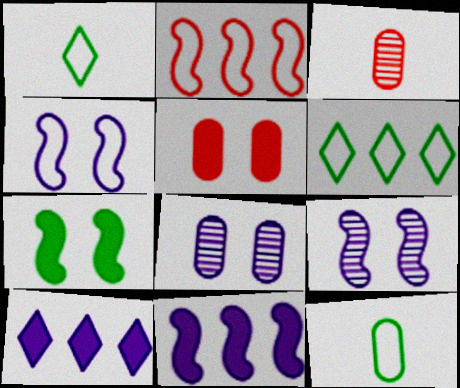[]